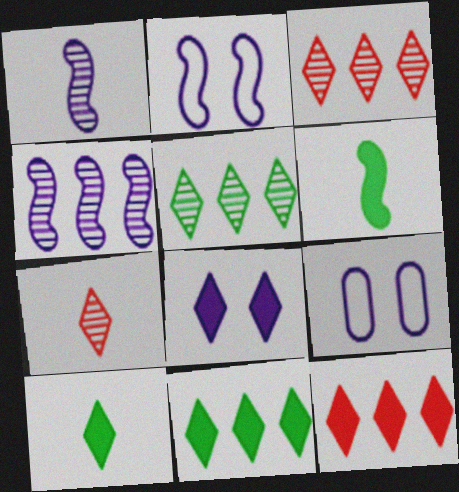[[3, 6, 9], 
[8, 10, 12]]